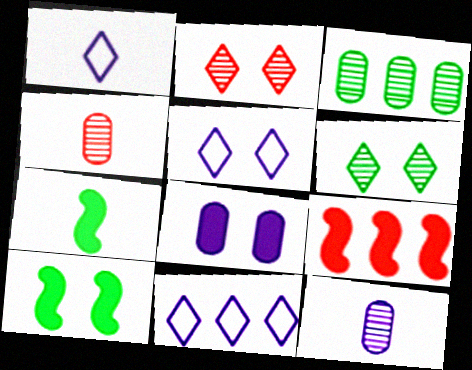[[1, 4, 7], 
[1, 5, 11], 
[3, 9, 11], 
[4, 10, 11]]